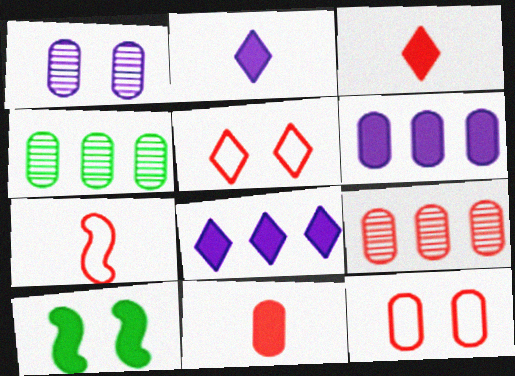[[1, 5, 10], 
[3, 6, 10], 
[8, 10, 11], 
[9, 11, 12]]